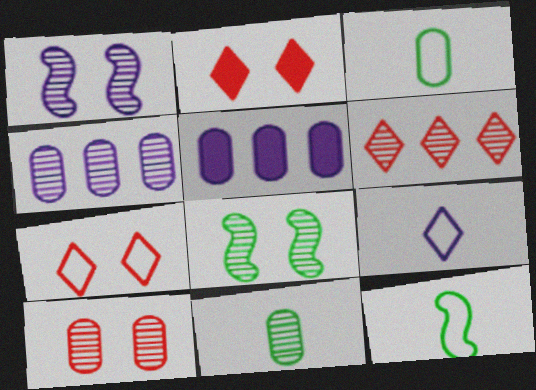[[1, 5, 9], 
[1, 6, 11], 
[2, 4, 12], 
[3, 5, 10], 
[4, 10, 11]]